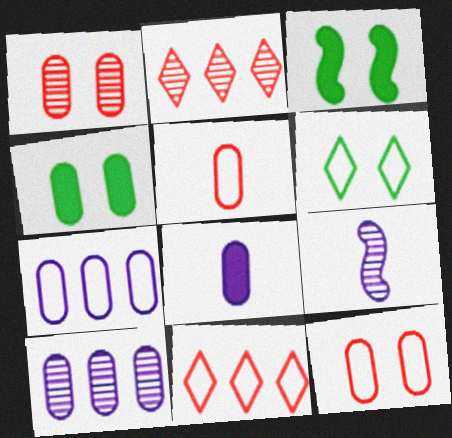[[4, 5, 10], 
[4, 9, 11]]